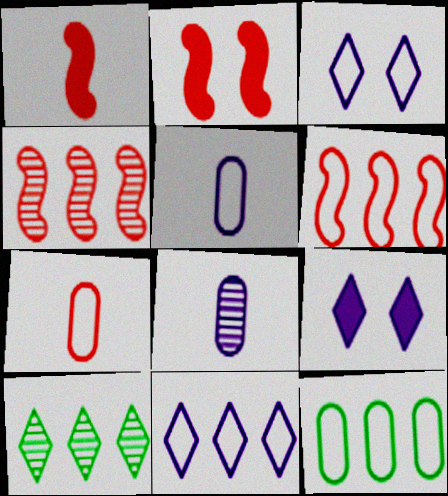[[2, 5, 10], 
[6, 11, 12]]